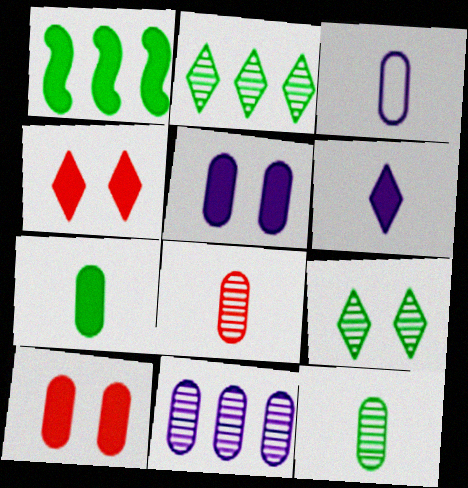[[1, 6, 10], 
[3, 5, 11], 
[3, 7, 8]]